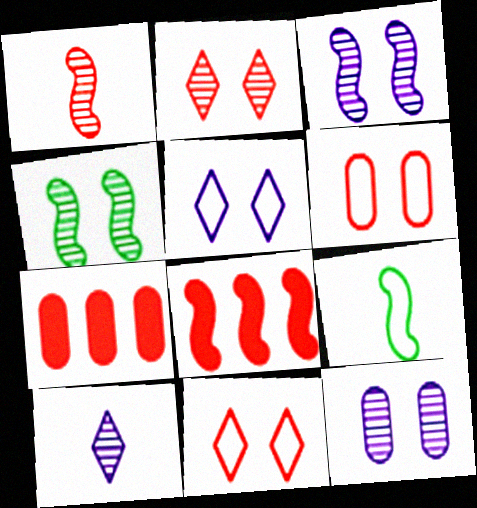[[1, 7, 11], 
[2, 4, 12], 
[3, 8, 9]]